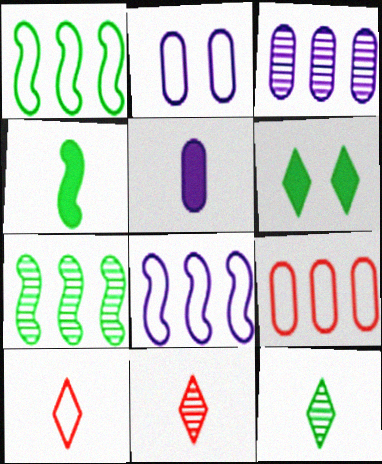[[1, 2, 10], 
[2, 3, 5]]